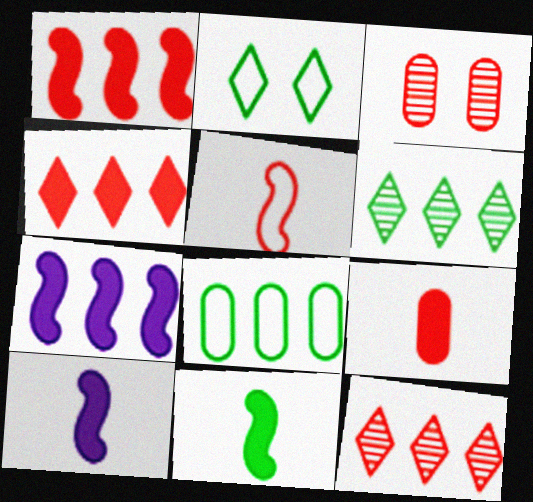[[3, 4, 5], 
[7, 8, 12]]